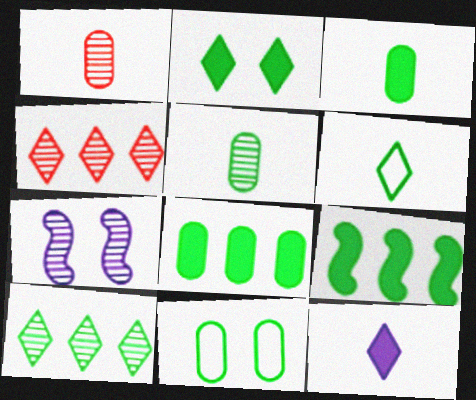[[1, 7, 10], 
[2, 3, 9], 
[2, 6, 10], 
[4, 5, 7], 
[5, 8, 11]]